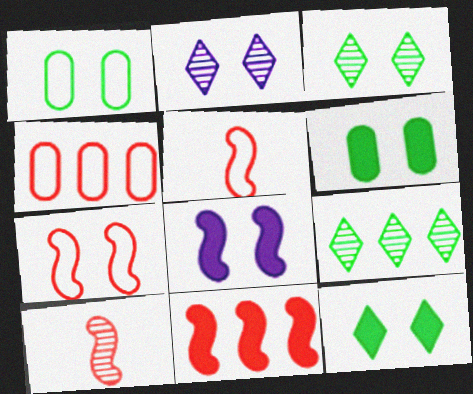[[2, 6, 7], 
[7, 10, 11]]